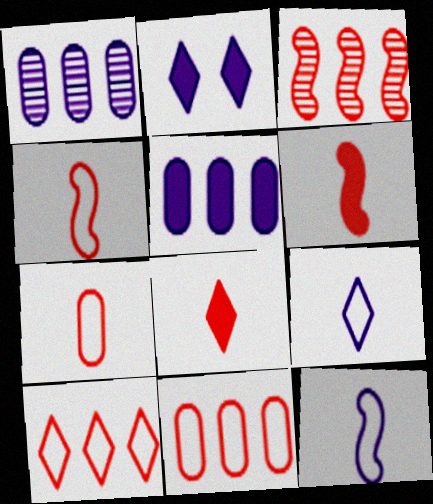[[1, 2, 12]]